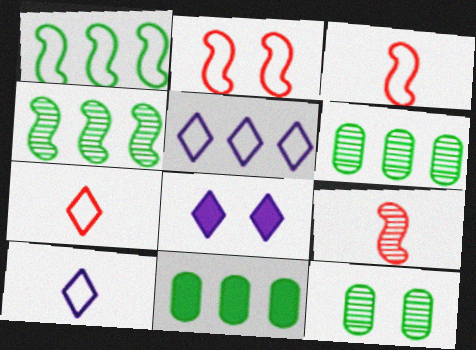[[2, 8, 12], 
[3, 6, 8]]